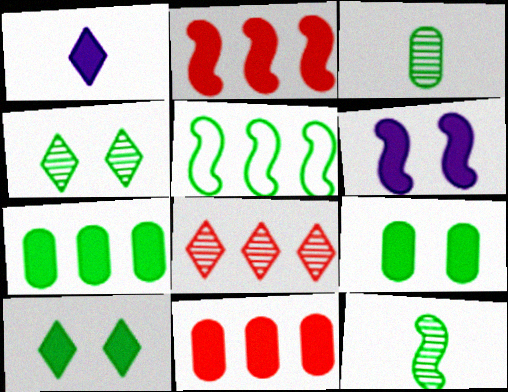[[1, 2, 9], 
[3, 5, 10]]